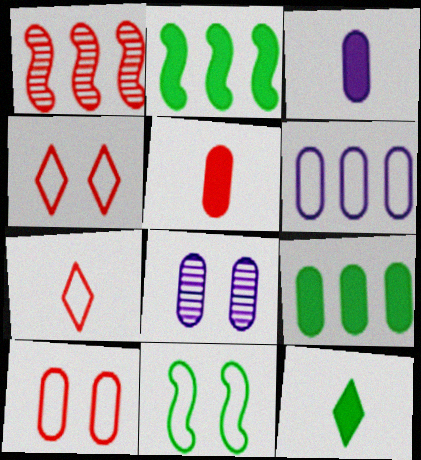[[1, 4, 5], 
[2, 7, 8], 
[3, 6, 8], 
[6, 7, 11]]